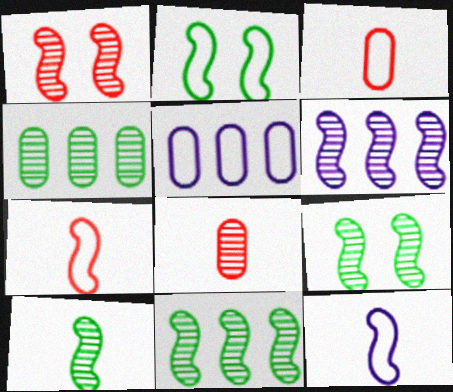[[1, 6, 10], 
[9, 10, 11]]